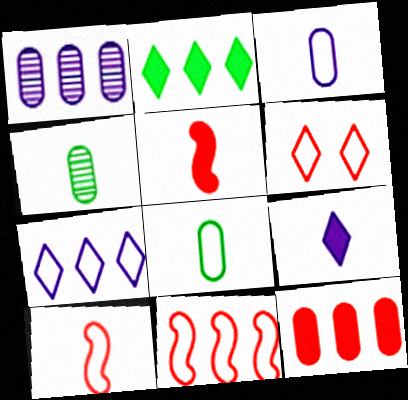[[1, 2, 11], 
[4, 9, 10]]